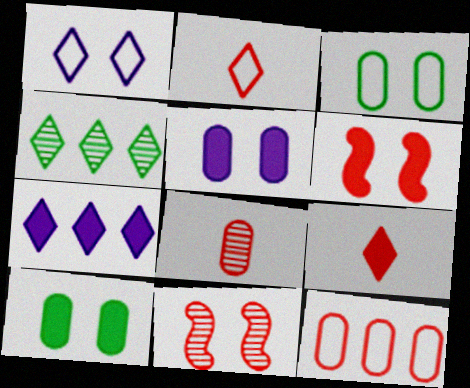[[1, 4, 9], 
[1, 10, 11], 
[9, 11, 12]]